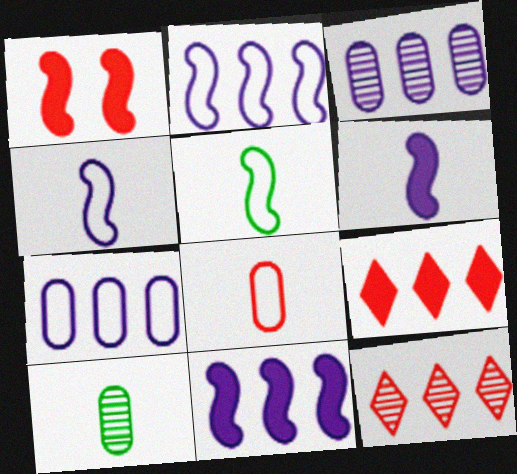[[1, 8, 12]]